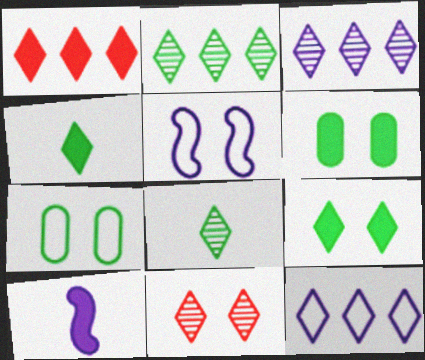[[1, 2, 12], 
[1, 6, 10], 
[3, 8, 11], 
[4, 11, 12], 
[5, 6, 11]]